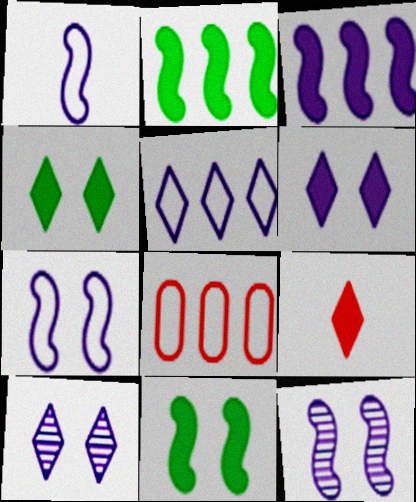[[1, 3, 12]]